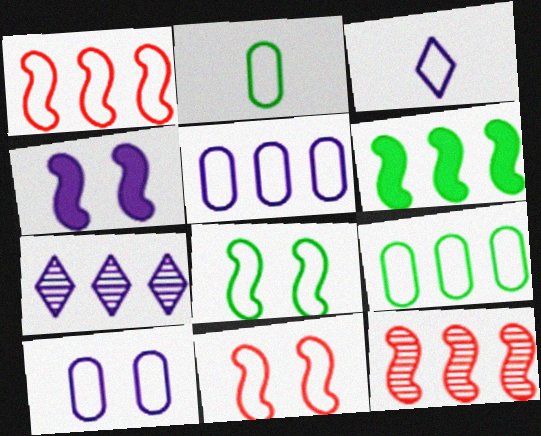[[3, 9, 11]]